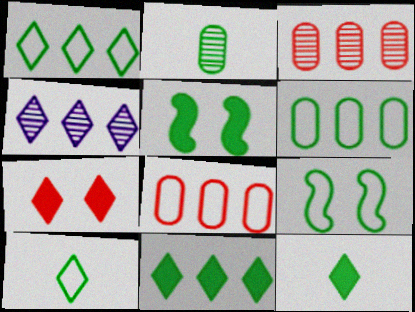[[1, 2, 5], 
[2, 9, 11], 
[4, 7, 10], 
[6, 9, 10]]